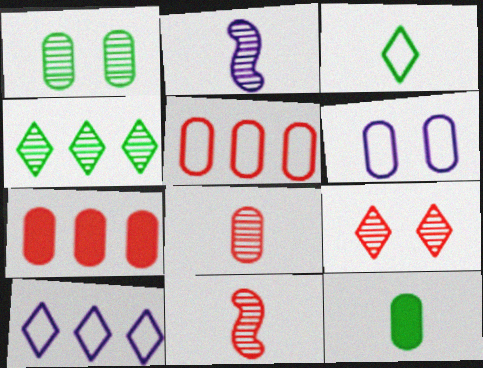[]